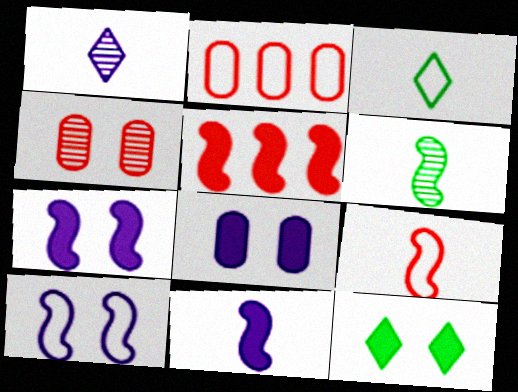[[2, 3, 10], 
[4, 10, 12], 
[5, 6, 10], 
[6, 9, 11]]